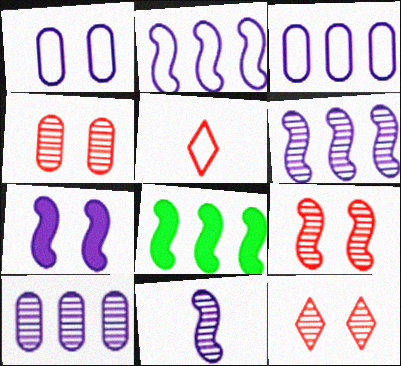[[2, 7, 11], 
[4, 9, 12]]